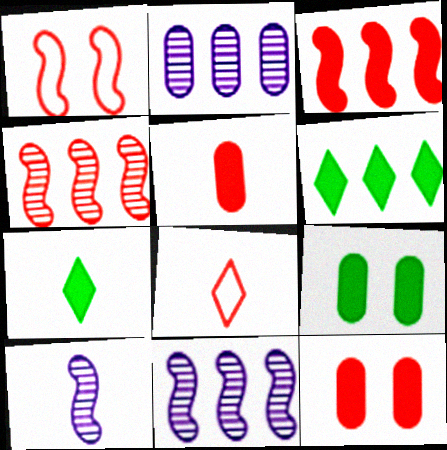[[1, 2, 7], 
[4, 8, 12], 
[8, 9, 11]]